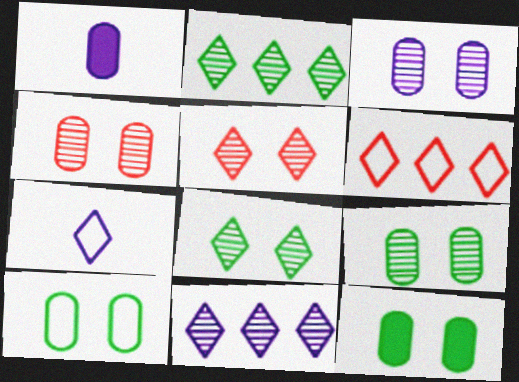[[3, 4, 9], 
[9, 10, 12]]